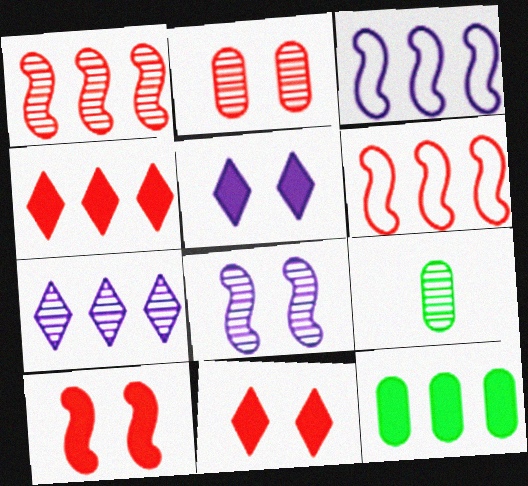[[3, 9, 11], 
[5, 6, 9], 
[6, 7, 12]]